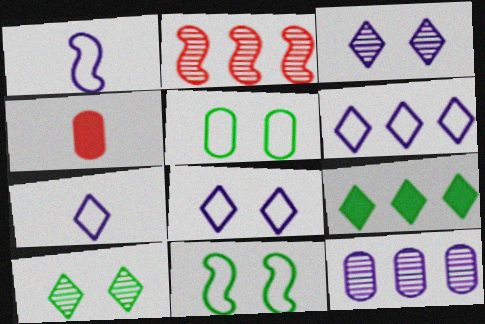[[4, 5, 12], 
[6, 7, 8]]